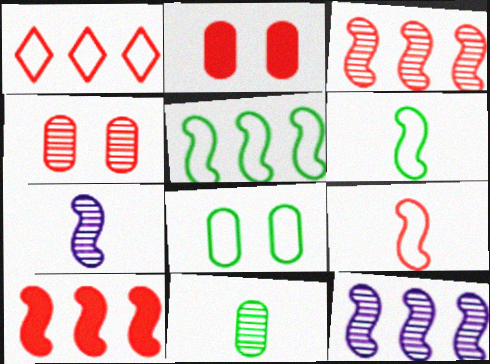[[5, 10, 12]]